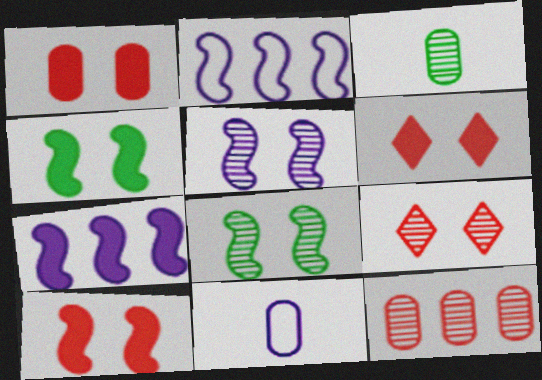[[1, 6, 10], 
[2, 3, 6]]